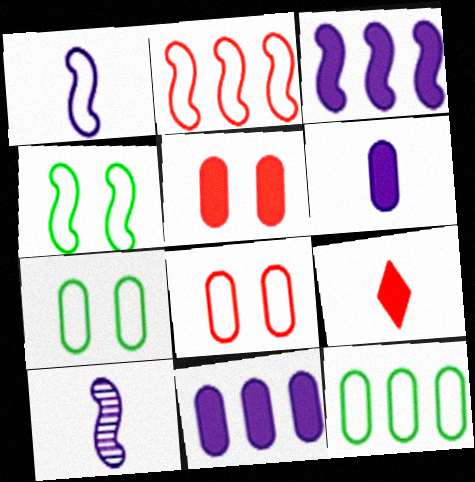[[1, 2, 4]]